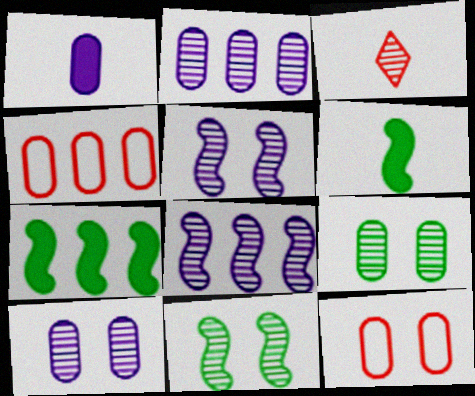[[1, 4, 9], 
[2, 3, 11], 
[3, 8, 9]]